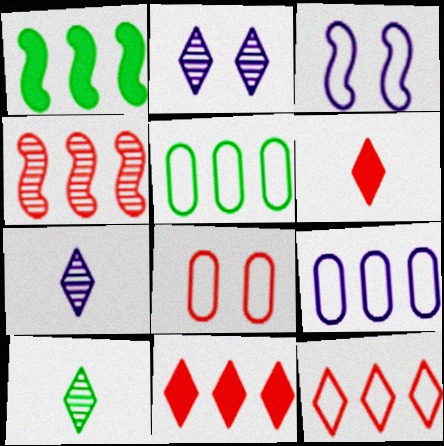[[1, 7, 8], 
[4, 6, 8]]